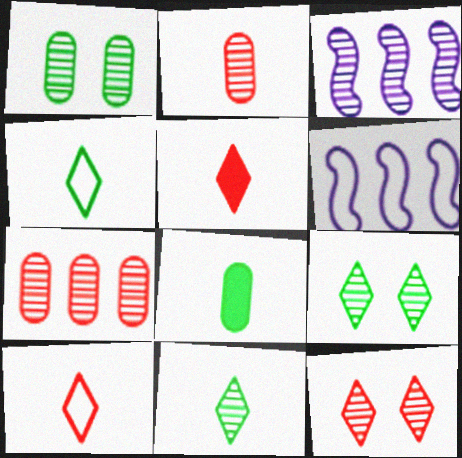[[1, 5, 6], 
[2, 3, 9], 
[6, 8, 12]]